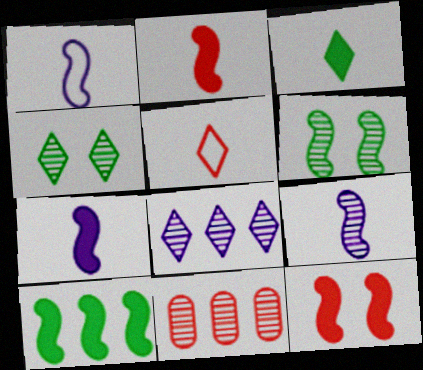[[1, 7, 9], 
[4, 9, 11], 
[5, 11, 12], 
[7, 10, 12]]